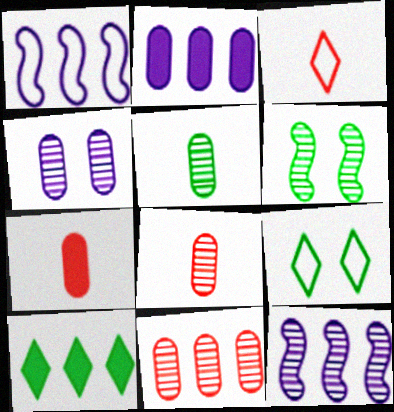[[1, 10, 11], 
[2, 3, 6], 
[4, 5, 11], 
[7, 9, 12]]